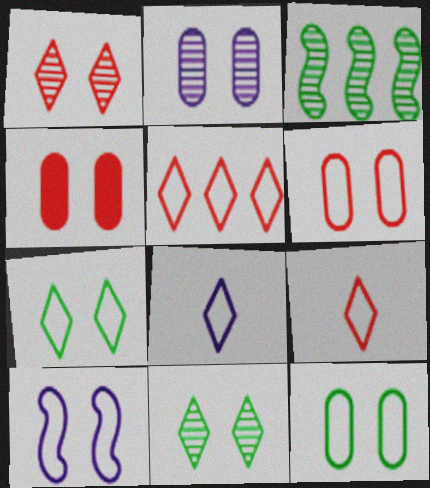[[2, 4, 12], 
[3, 4, 8], 
[4, 10, 11], 
[5, 7, 8], 
[6, 7, 10]]